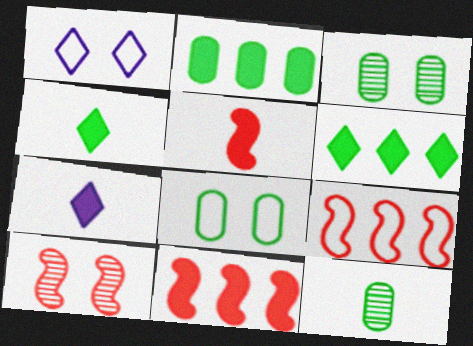[[1, 11, 12], 
[2, 8, 12], 
[3, 7, 9], 
[5, 9, 10]]